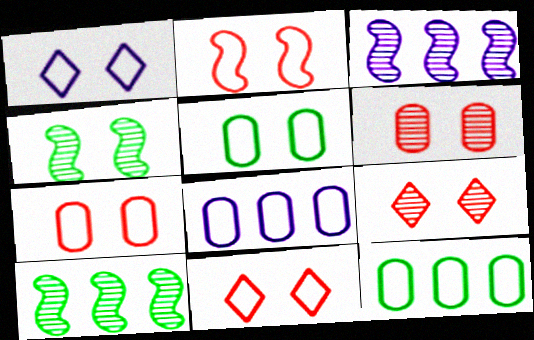[[1, 2, 5], 
[2, 7, 11]]